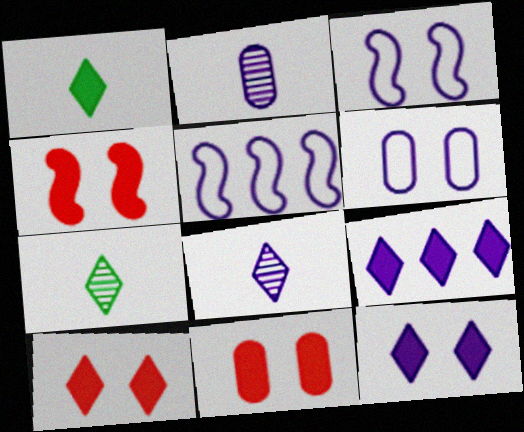[[1, 9, 10], 
[2, 3, 9], 
[2, 5, 12], 
[4, 10, 11], 
[5, 7, 11]]